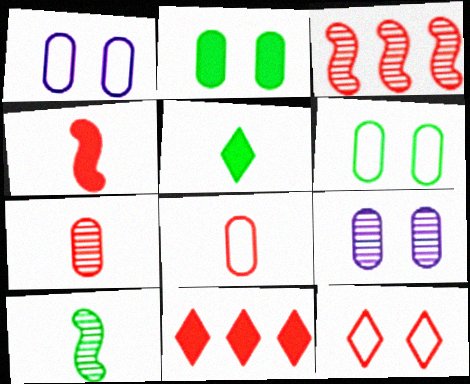[[1, 3, 5], 
[1, 10, 11]]